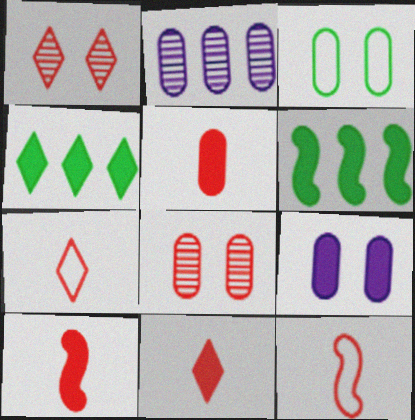[[2, 3, 5], 
[3, 8, 9], 
[4, 9, 10], 
[5, 10, 11], 
[6, 9, 11]]